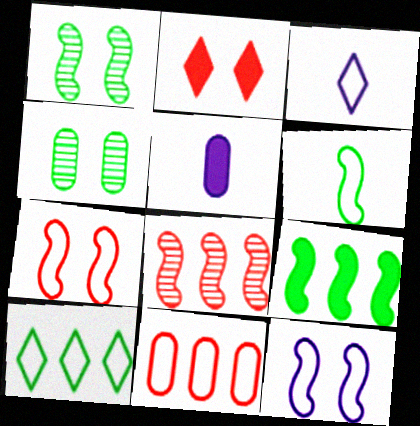[[1, 6, 9], 
[2, 4, 12], 
[2, 5, 9], 
[4, 5, 11]]